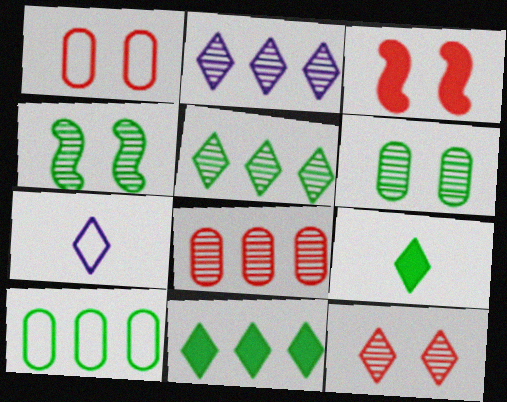[[1, 3, 12], 
[4, 9, 10], 
[7, 11, 12]]